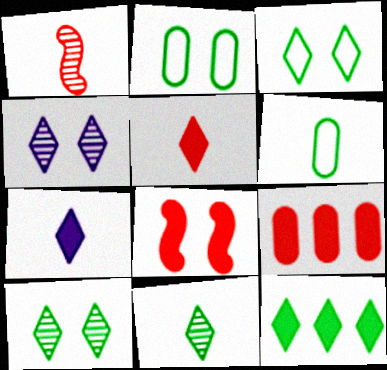[[1, 6, 7], 
[2, 4, 8], 
[3, 11, 12], 
[5, 8, 9]]